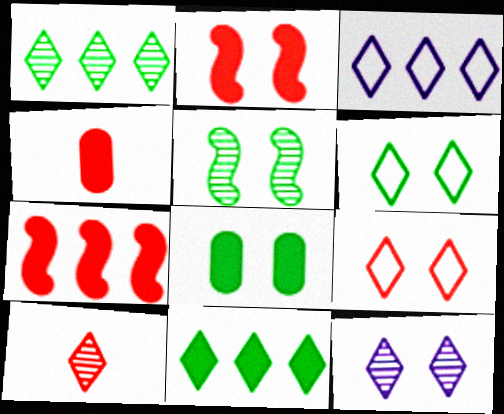[[1, 10, 12], 
[3, 4, 5], 
[5, 6, 8]]